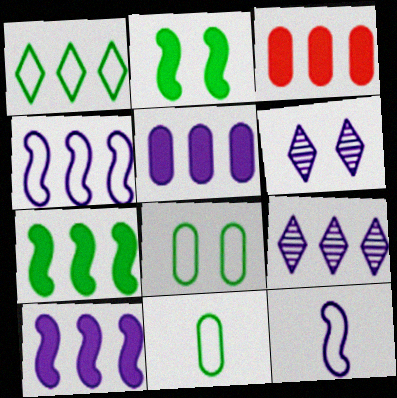[[4, 5, 9], 
[5, 6, 12]]